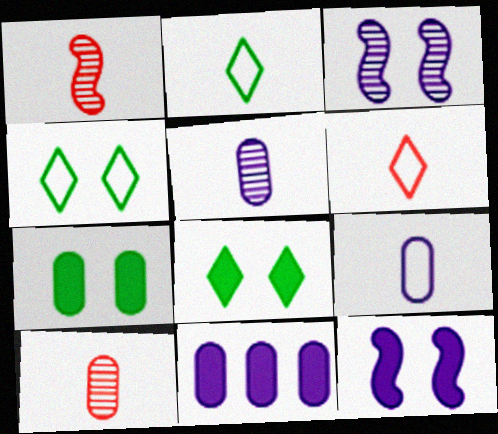[[1, 4, 11]]